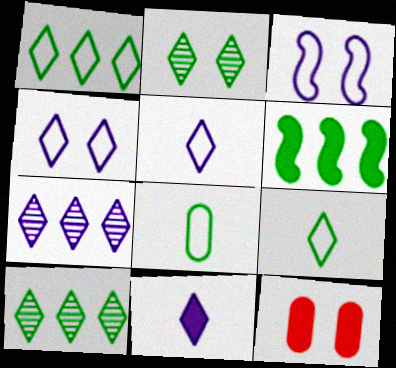[[2, 3, 12], 
[2, 6, 8], 
[4, 7, 11], 
[6, 11, 12]]